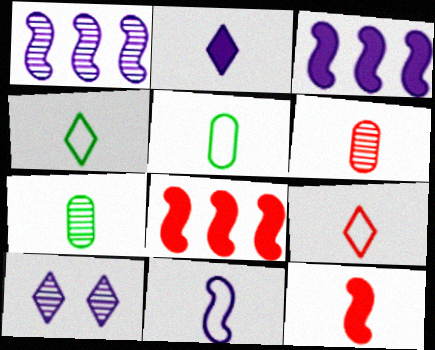[[5, 8, 10], 
[5, 9, 11], 
[6, 9, 12]]